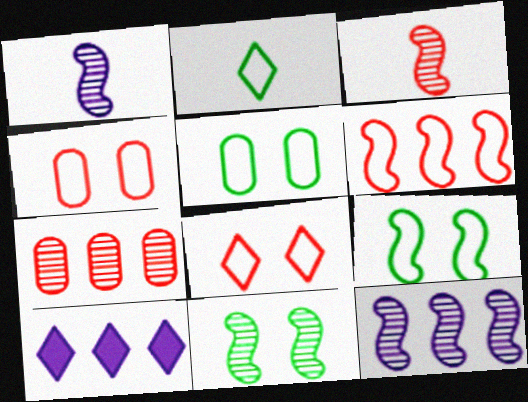[[3, 5, 10], 
[3, 11, 12]]